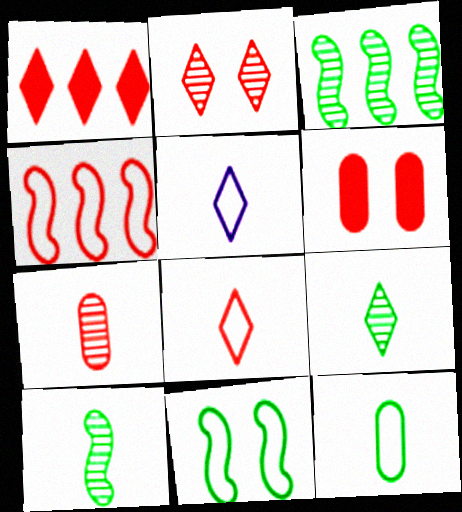[[1, 2, 8], 
[3, 5, 6]]